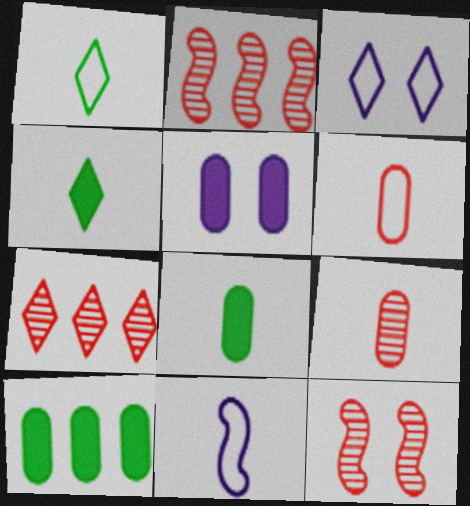[[1, 2, 5], 
[1, 6, 11], 
[2, 3, 8], 
[3, 4, 7], 
[4, 9, 11], 
[7, 9, 12]]